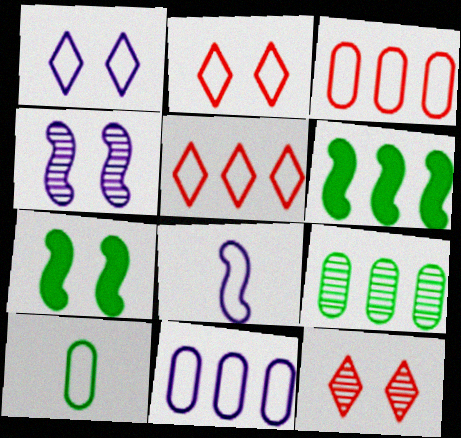[[1, 8, 11]]